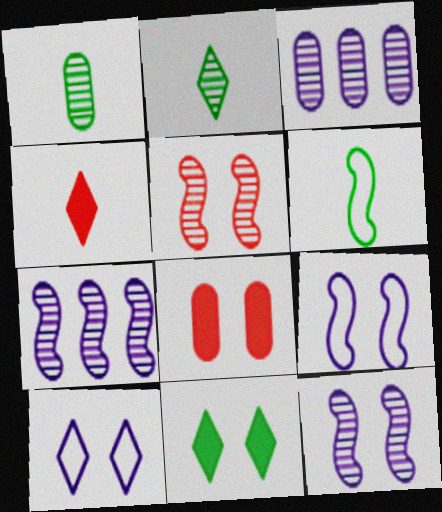[[2, 3, 5]]